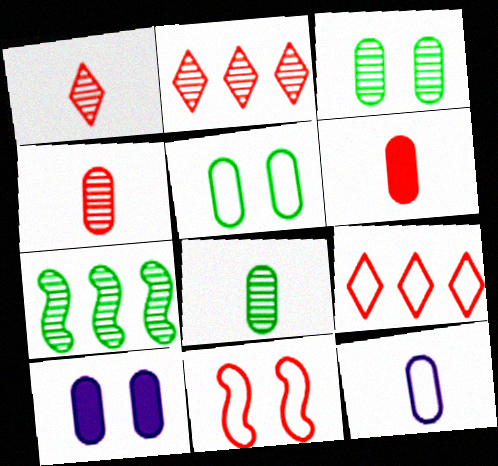[[2, 6, 11], 
[6, 8, 12]]